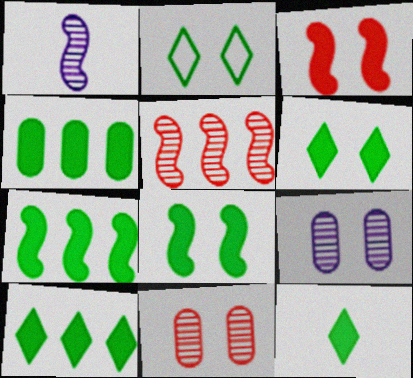[[2, 3, 9], 
[4, 7, 10], 
[4, 8, 12], 
[6, 10, 12]]